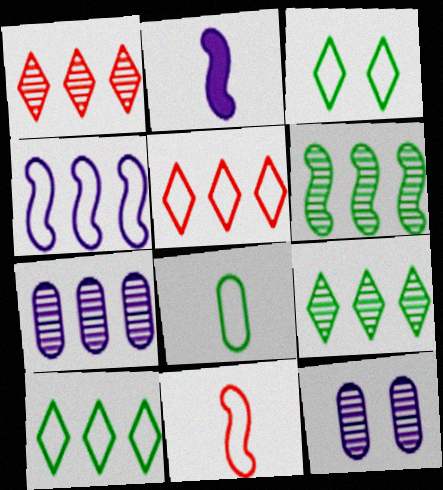[[1, 6, 7]]